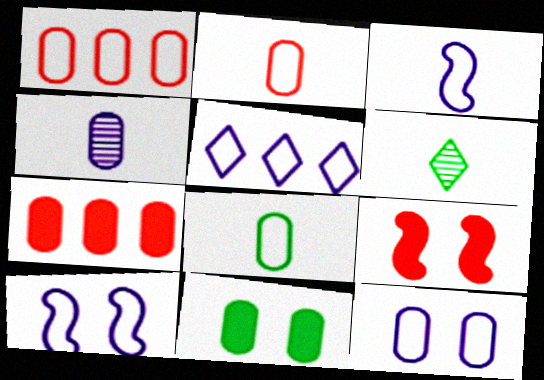[[1, 4, 11], 
[1, 8, 12], 
[3, 5, 12], 
[6, 7, 10]]